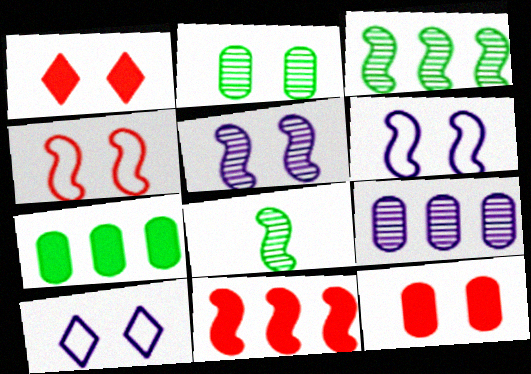[[1, 2, 6], 
[6, 8, 11]]